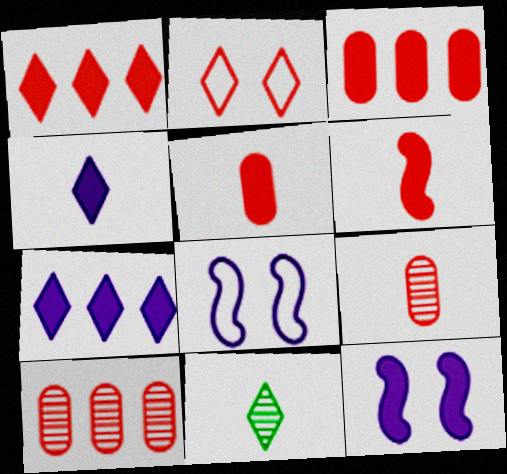[[2, 6, 10], 
[2, 7, 11], 
[3, 8, 11]]